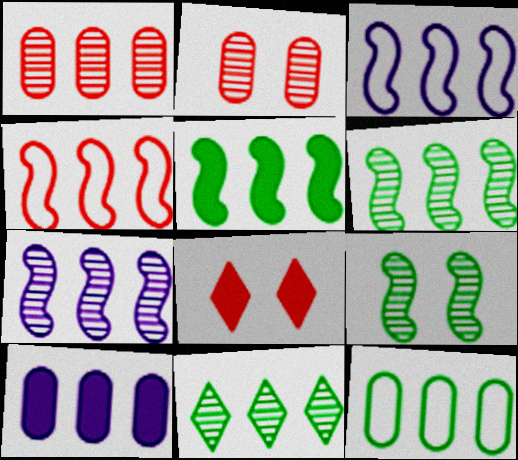[[1, 7, 11], 
[1, 10, 12], 
[4, 5, 7], 
[4, 10, 11], 
[5, 11, 12]]